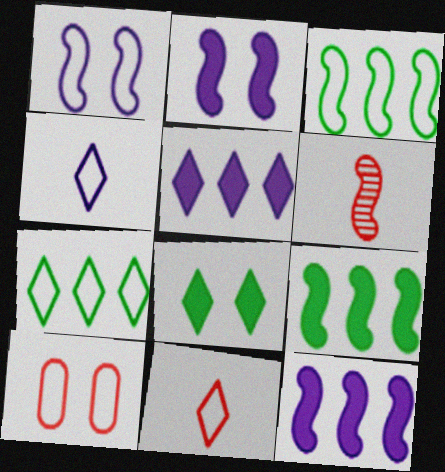[[1, 6, 9], 
[2, 3, 6], 
[3, 4, 10]]